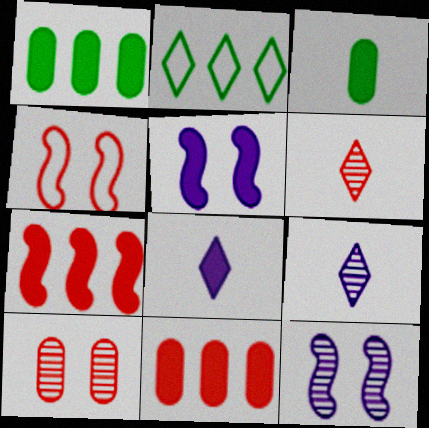[[1, 4, 9], 
[4, 6, 11]]